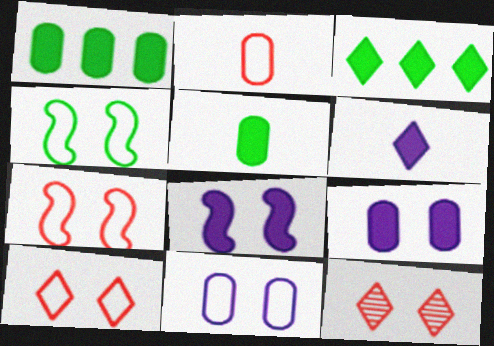[[4, 9, 12], 
[4, 10, 11]]